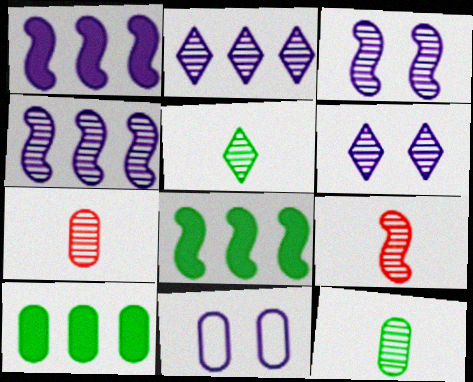[[7, 10, 11]]